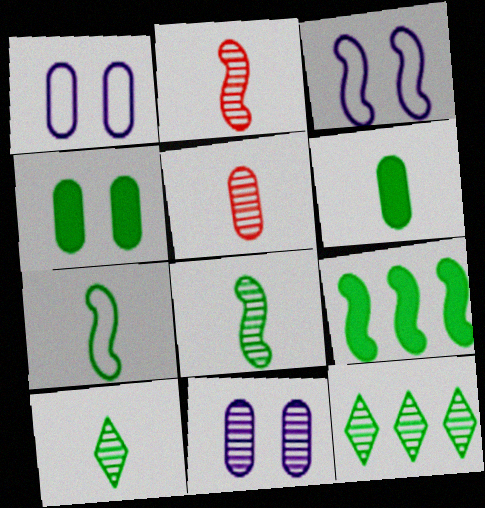[[2, 3, 9], 
[2, 11, 12], 
[4, 7, 12], 
[6, 7, 10]]